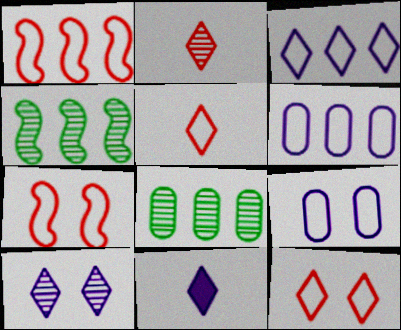[[3, 10, 11], 
[7, 8, 11]]